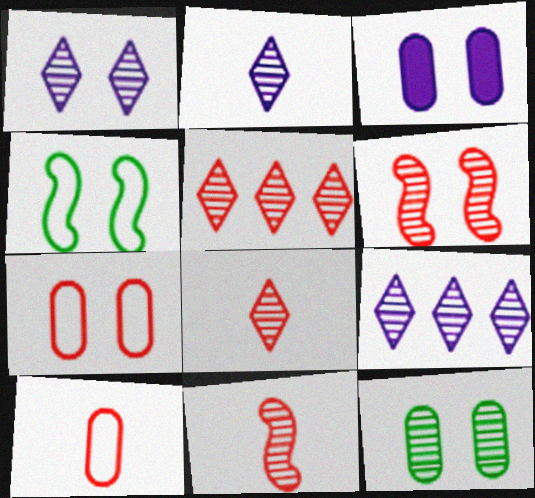[[1, 2, 9], 
[1, 6, 12], 
[3, 7, 12], 
[9, 11, 12]]